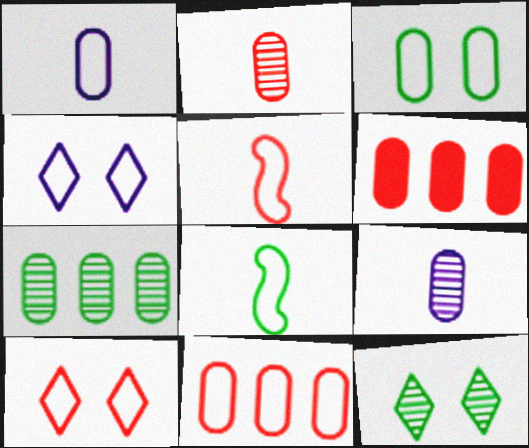[[1, 3, 11], 
[3, 6, 9], 
[4, 8, 11], 
[5, 10, 11]]